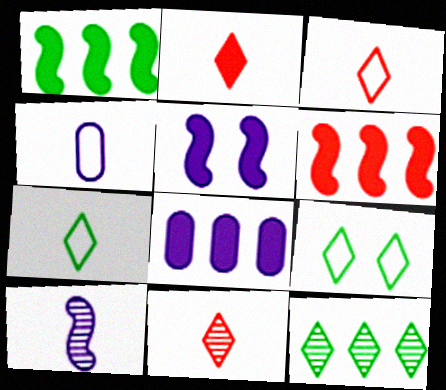[[2, 3, 11]]